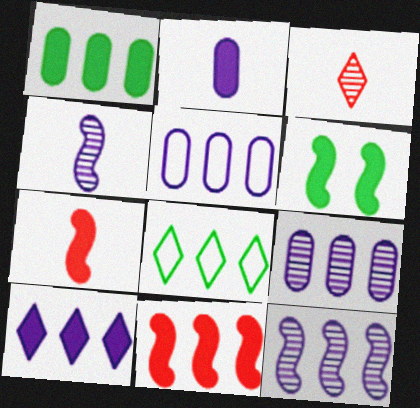[[1, 10, 11], 
[3, 5, 6], 
[5, 10, 12], 
[8, 9, 11]]